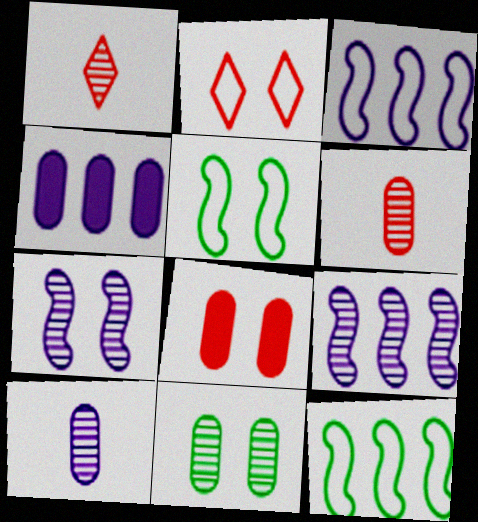[[1, 4, 5], 
[1, 9, 11]]